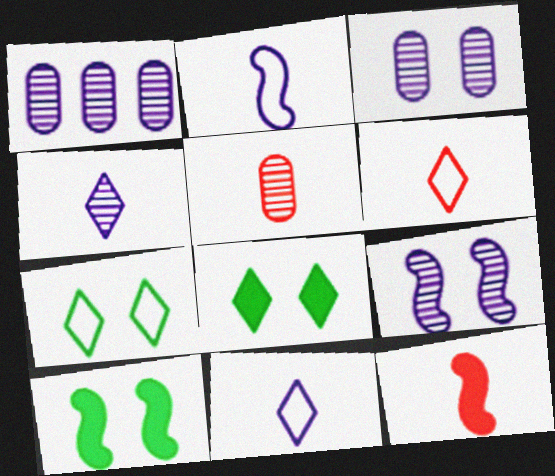[[1, 4, 9], 
[1, 6, 10], 
[1, 7, 12], 
[5, 6, 12]]